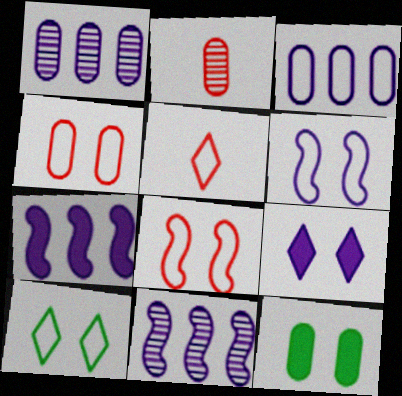[[2, 3, 12], 
[2, 7, 10], 
[4, 6, 10], 
[5, 11, 12]]